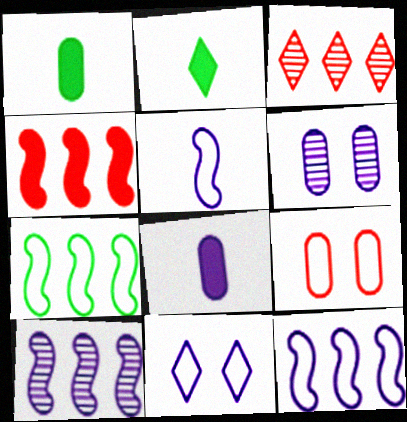[[2, 3, 11], 
[2, 9, 10], 
[4, 7, 10], 
[8, 10, 11]]